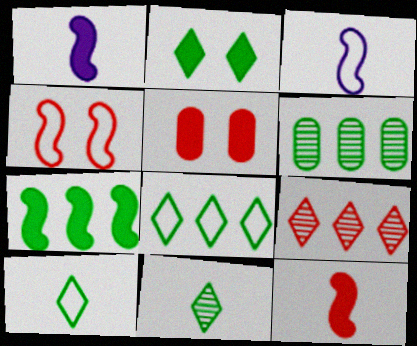[[2, 8, 11], 
[6, 7, 8]]